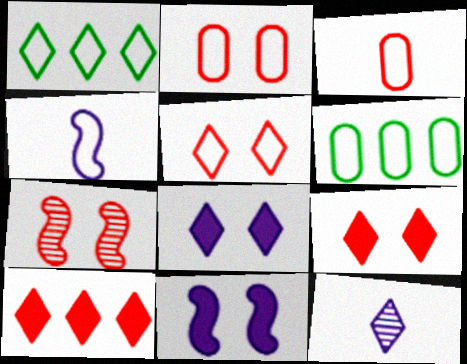[[1, 2, 4], 
[1, 9, 12], 
[2, 7, 9], 
[3, 7, 10], 
[4, 5, 6]]